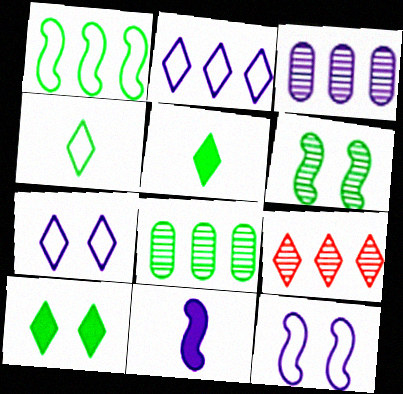[[3, 7, 11], 
[5, 7, 9]]